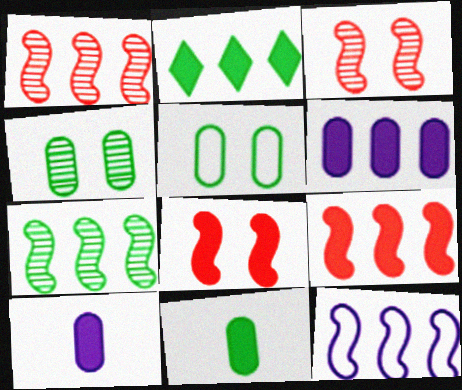[[2, 6, 9], 
[2, 8, 10], 
[7, 9, 12]]